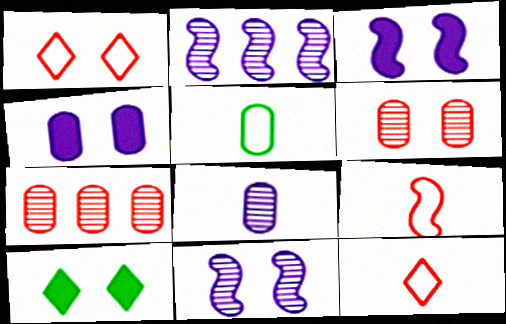[[4, 5, 7]]